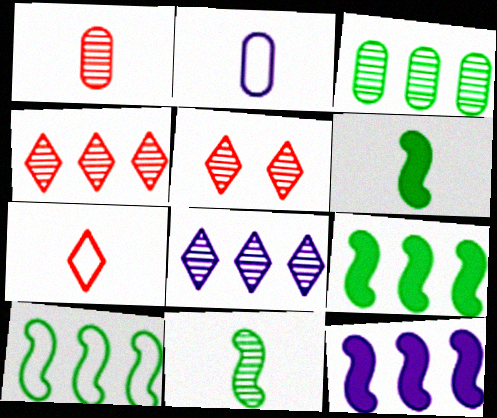[[2, 5, 9]]